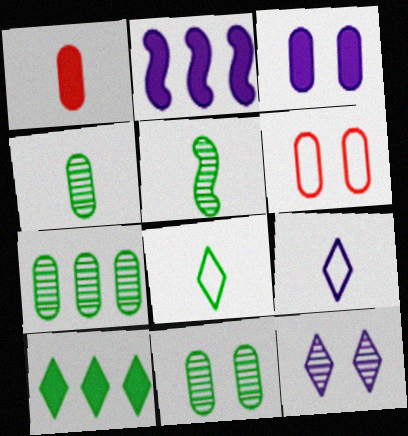[[1, 5, 9], 
[3, 6, 11], 
[4, 7, 11]]